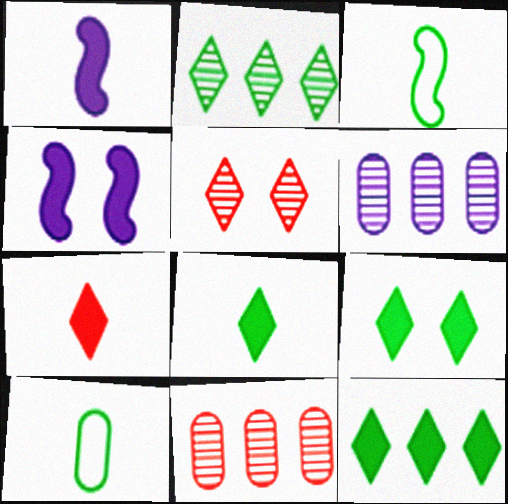[[8, 9, 12]]